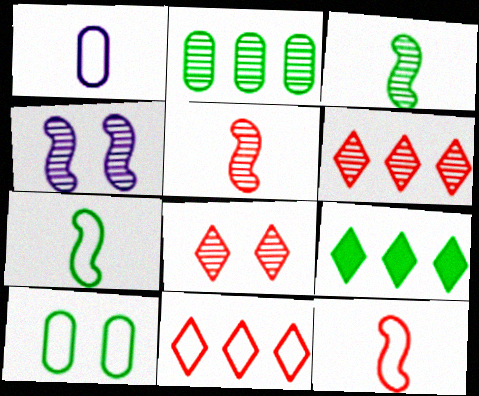[[3, 9, 10]]